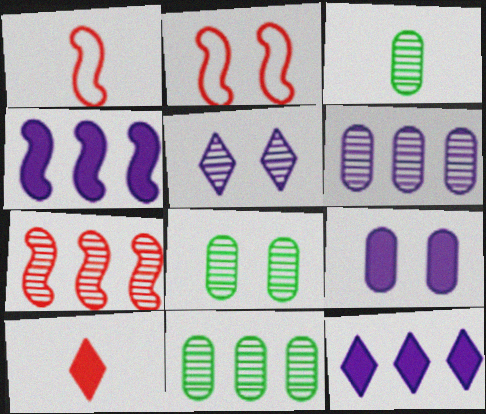[[1, 8, 12], 
[2, 3, 12], 
[3, 5, 7], 
[3, 8, 11]]